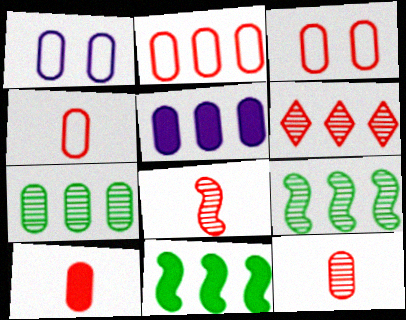[[1, 7, 10], 
[2, 3, 4], 
[2, 5, 7], 
[4, 10, 12]]